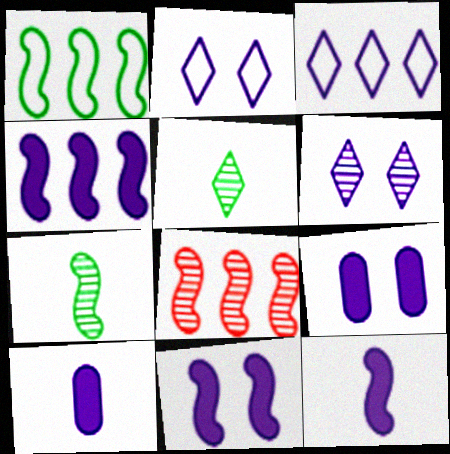[[1, 4, 8], 
[4, 11, 12]]